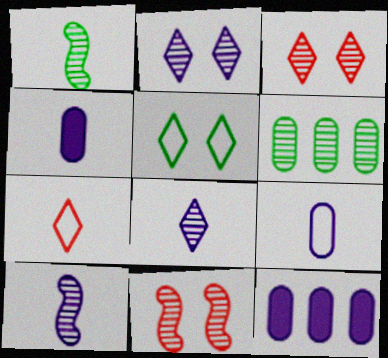[[1, 4, 7], 
[3, 6, 10], 
[6, 8, 11]]